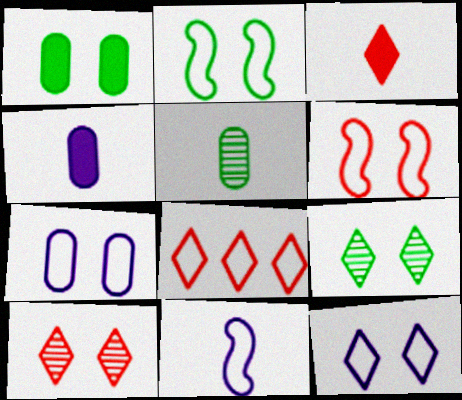[[1, 2, 9], 
[3, 5, 11], 
[3, 8, 10]]